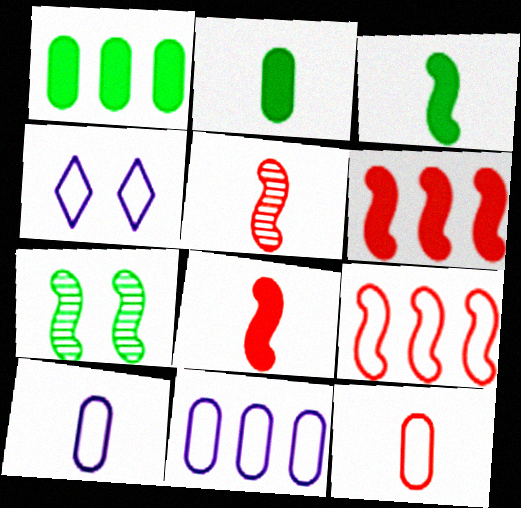[[1, 4, 5]]